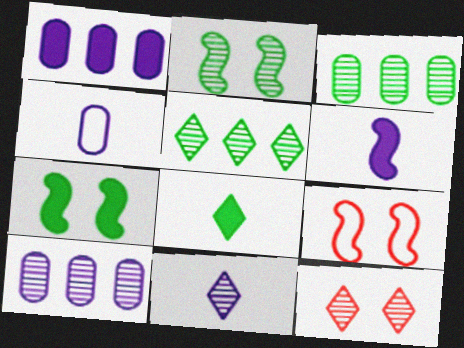[[4, 6, 11], 
[5, 11, 12], 
[8, 9, 10]]